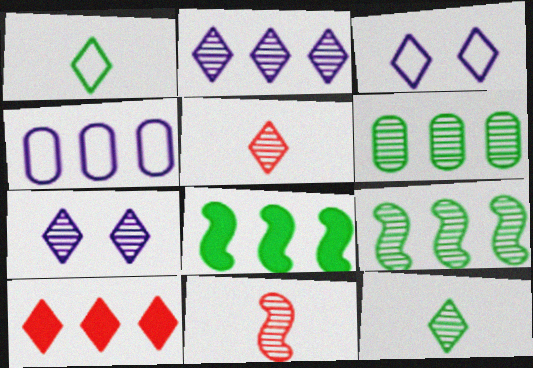[[1, 7, 10], 
[3, 10, 12], 
[4, 9, 10], 
[6, 7, 11]]